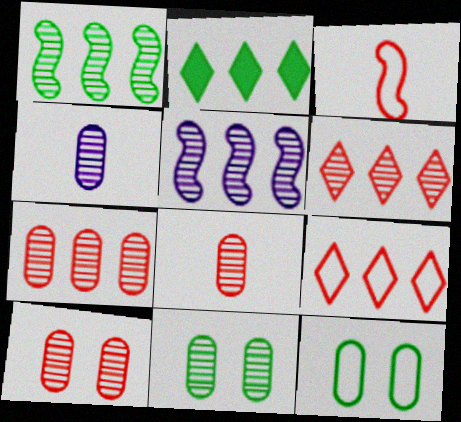[[4, 7, 11], 
[7, 8, 10]]